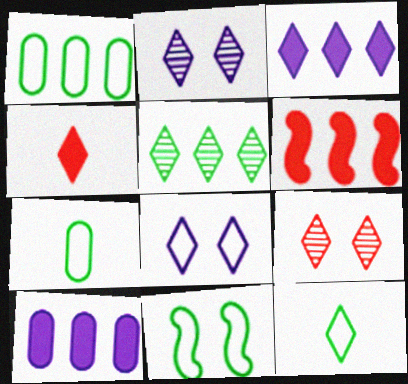[[1, 11, 12], 
[2, 6, 7], 
[3, 9, 12], 
[4, 5, 8]]